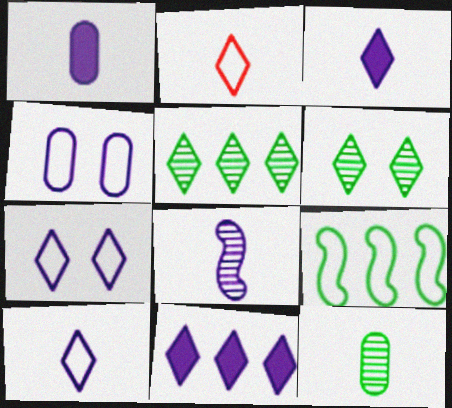[[1, 8, 10], 
[2, 4, 9], 
[2, 6, 11], 
[4, 8, 11]]